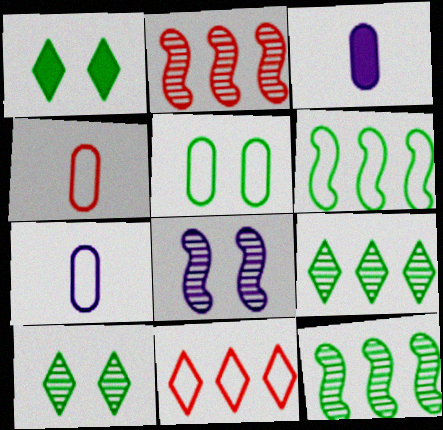[[1, 2, 7]]